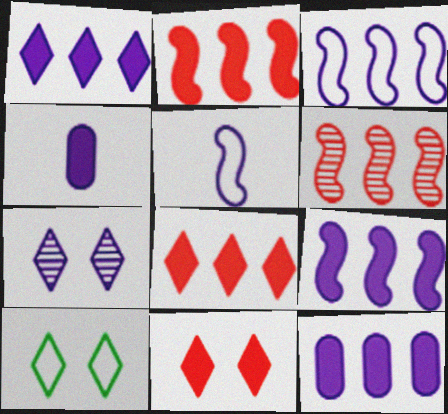[[1, 9, 12], 
[3, 4, 7], 
[4, 6, 10], 
[5, 7, 12], 
[7, 10, 11]]